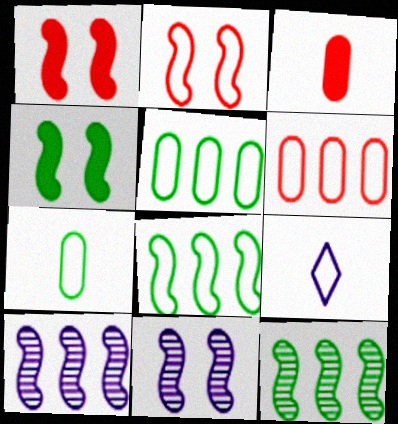[[2, 4, 11], 
[2, 5, 9]]